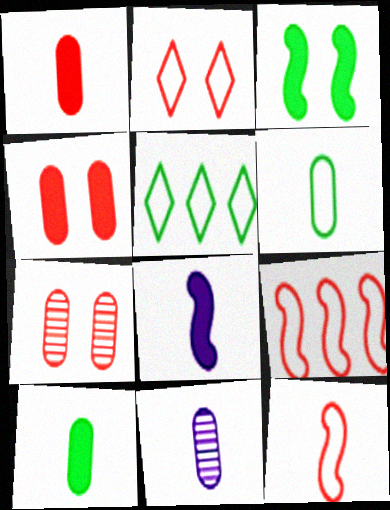[[1, 6, 11], 
[5, 7, 8]]